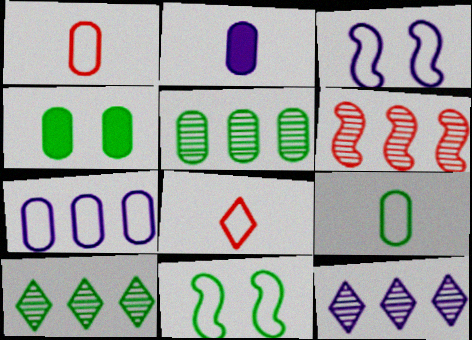[[2, 3, 12], 
[4, 5, 9], 
[5, 6, 12], 
[7, 8, 11]]